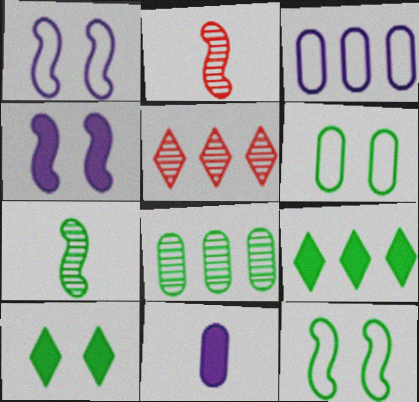[[2, 3, 10], 
[5, 11, 12], 
[6, 7, 9]]